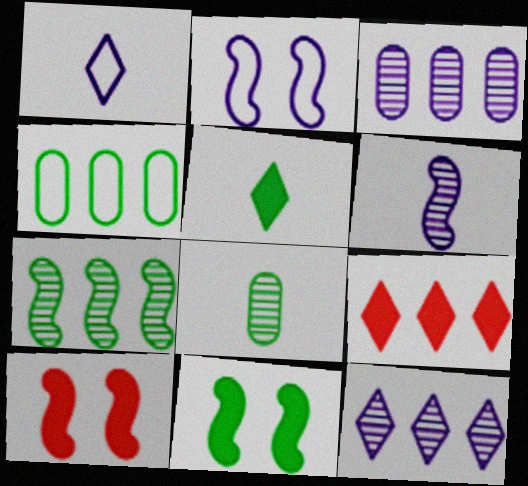[[2, 8, 9]]